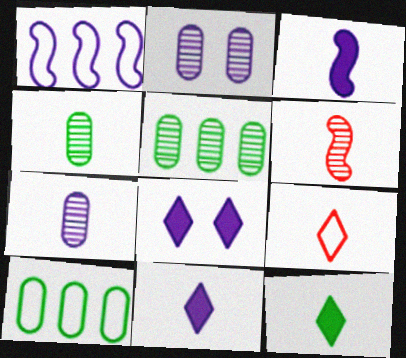[[1, 2, 11], 
[1, 7, 8], 
[3, 4, 9], 
[6, 8, 10]]